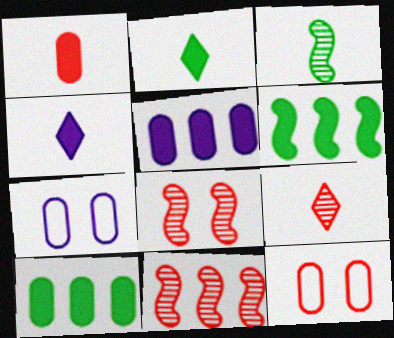[[2, 7, 11], 
[6, 7, 9]]